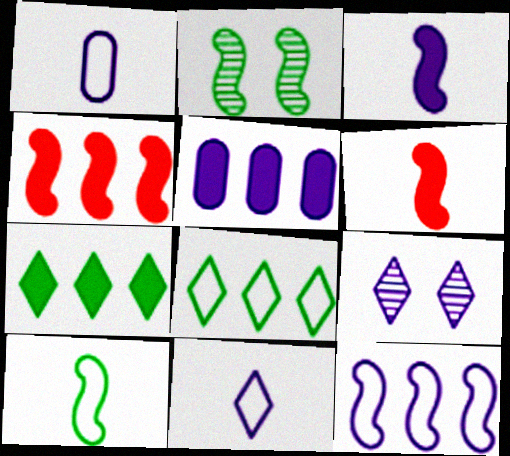[[2, 6, 12], 
[4, 5, 7]]